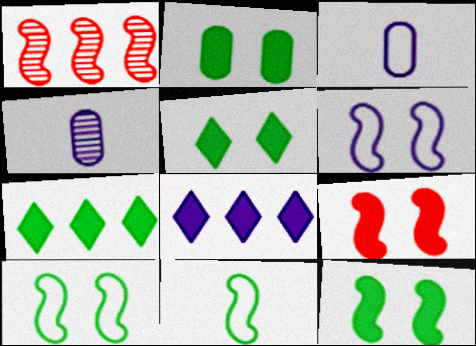[[1, 3, 5], 
[2, 5, 12], 
[4, 6, 8]]